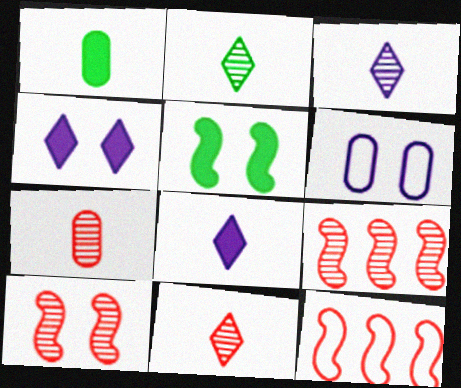[[2, 3, 11]]